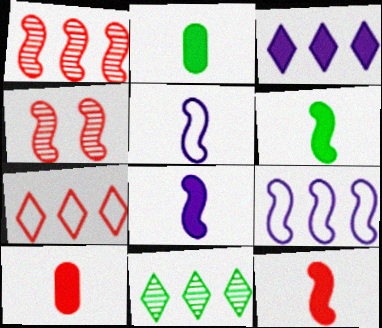[[3, 7, 11], 
[4, 6, 9], 
[4, 7, 10], 
[6, 8, 12]]